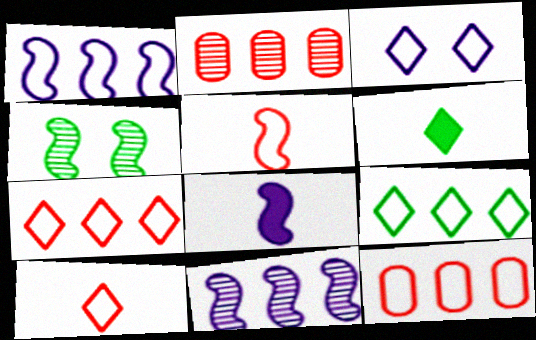[[1, 9, 12], 
[3, 9, 10]]